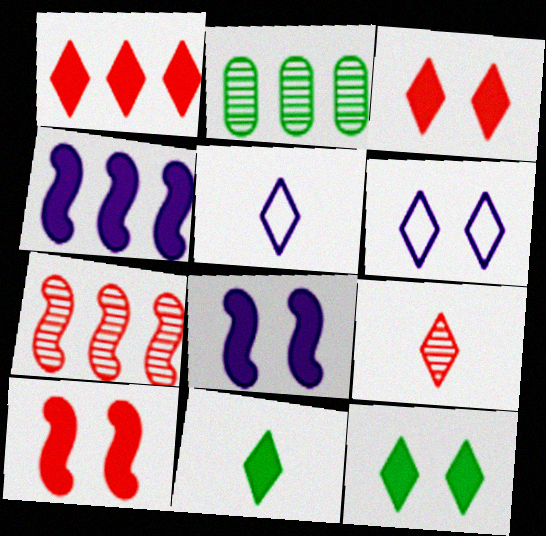[[2, 5, 10], 
[5, 9, 11]]